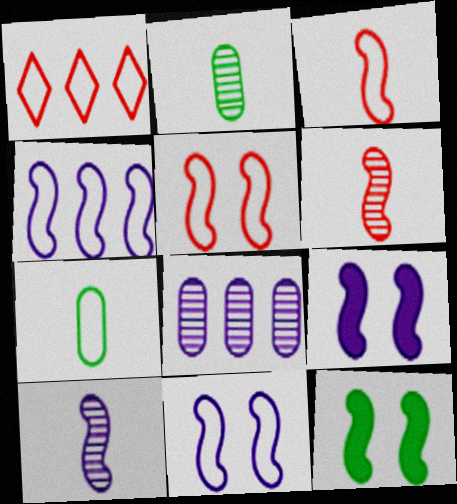[[1, 2, 9], 
[1, 7, 11], 
[4, 6, 12], 
[4, 9, 10]]